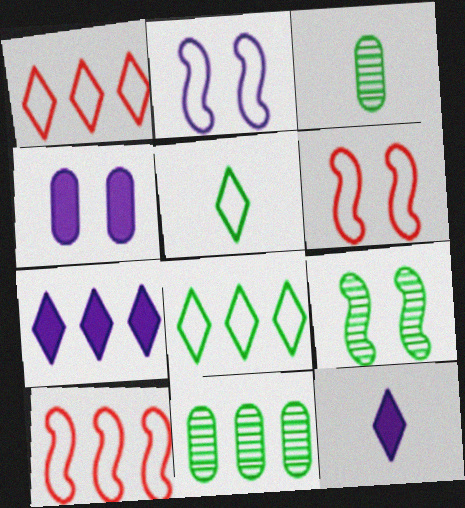[[3, 6, 7], 
[6, 11, 12], 
[7, 10, 11]]